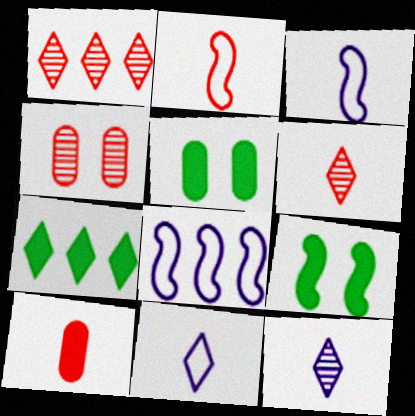[[1, 3, 5], 
[2, 6, 10], 
[3, 4, 7], 
[5, 6, 8]]